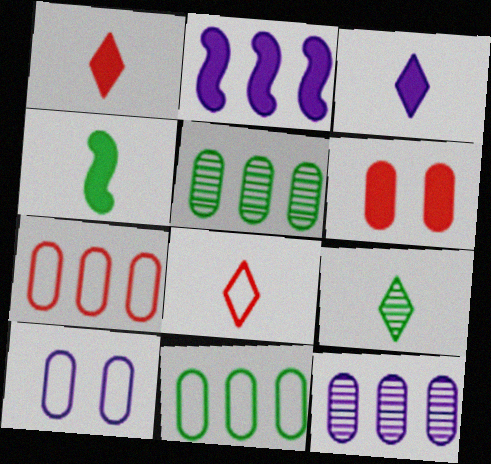[[3, 8, 9]]